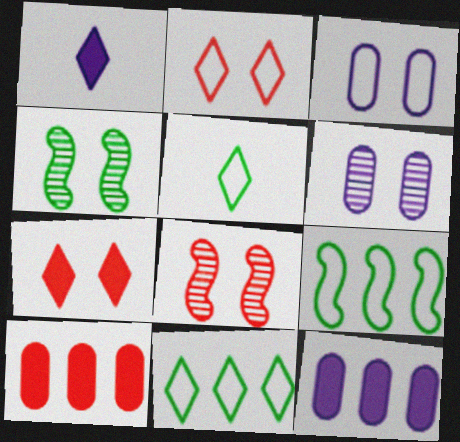[[3, 4, 7], 
[5, 8, 12]]